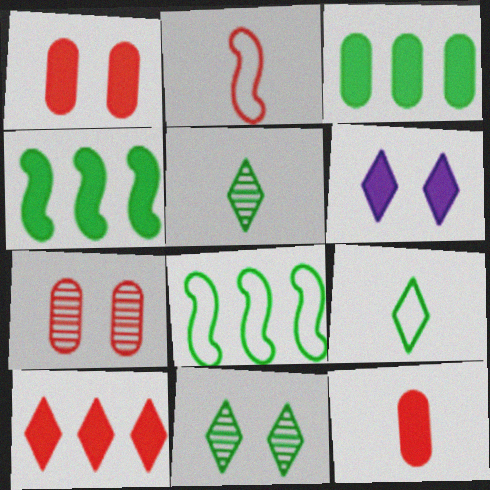[[2, 7, 10], 
[4, 6, 12]]